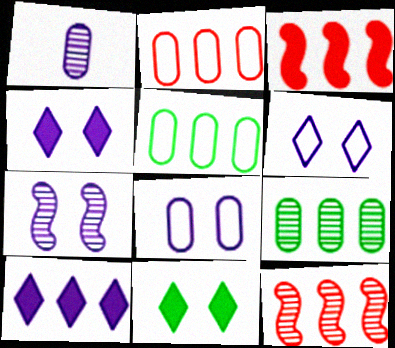[[4, 7, 8], 
[5, 10, 12]]